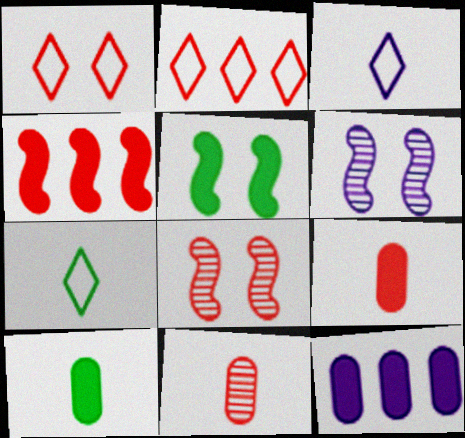[[1, 4, 11], 
[2, 6, 10], 
[2, 8, 9], 
[3, 6, 12], 
[7, 8, 12]]